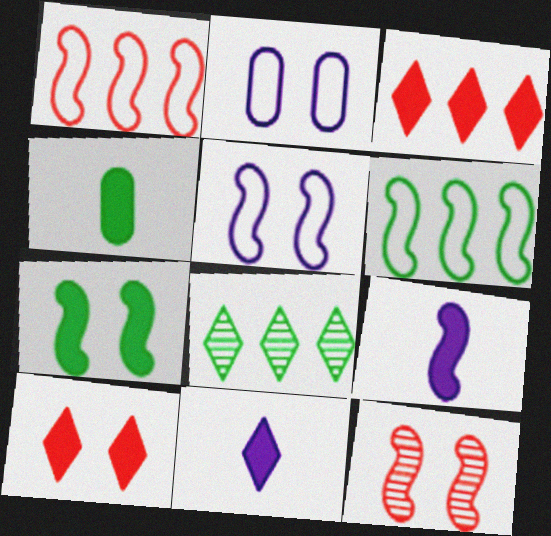[[5, 7, 12], 
[6, 9, 12]]